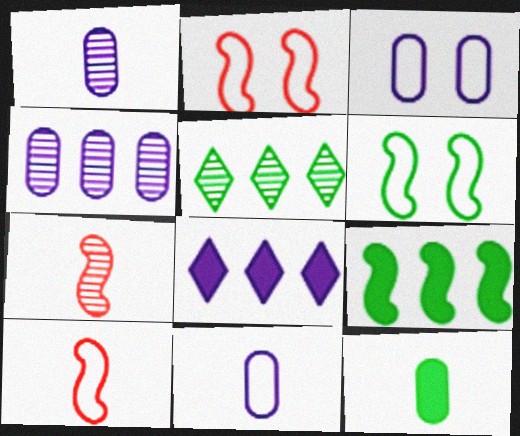[[5, 6, 12]]